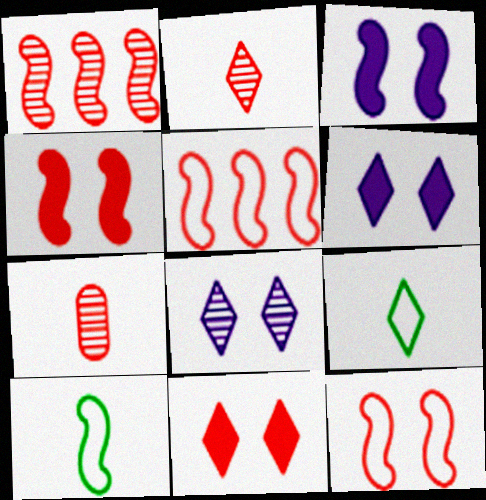[[1, 3, 10], 
[5, 7, 11]]